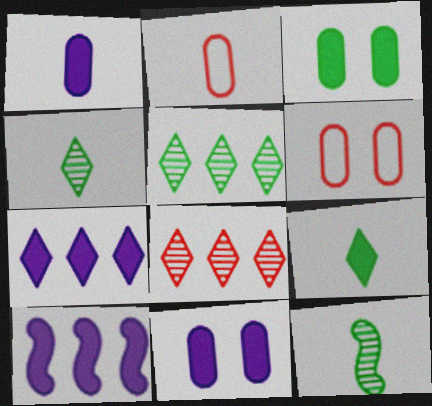[[4, 6, 10], 
[6, 7, 12]]